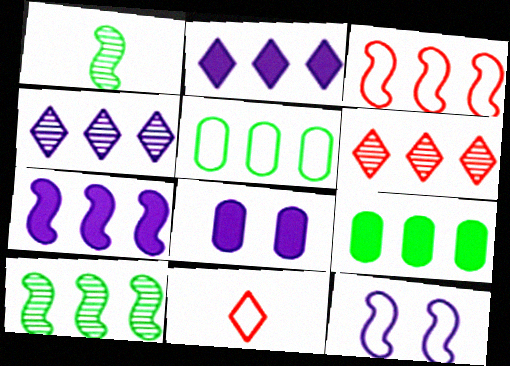[[3, 4, 9], 
[3, 7, 10], 
[5, 6, 7], 
[5, 11, 12], 
[8, 10, 11]]